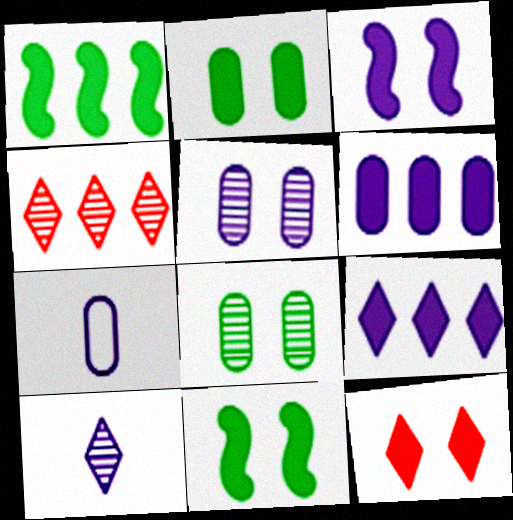[[2, 3, 12], 
[4, 7, 11], 
[5, 6, 7]]